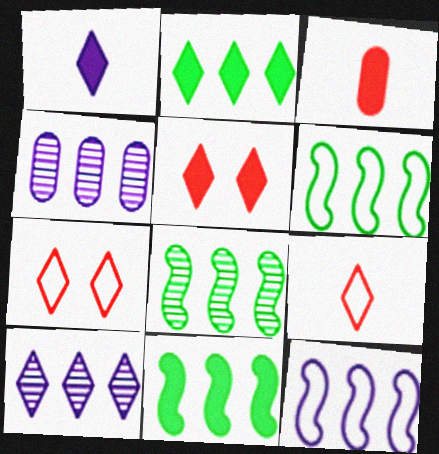[[1, 2, 5], 
[6, 8, 11]]